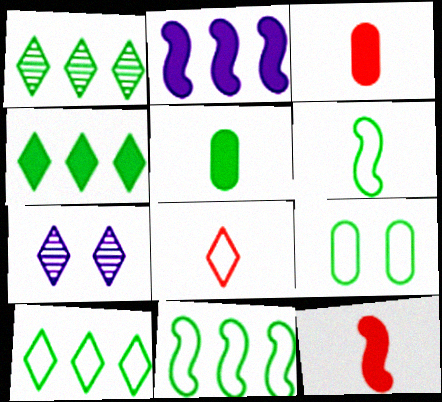[[1, 4, 10], 
[3, 7, 11], 
[4, 7, 8], 
[6, 9, 10]]